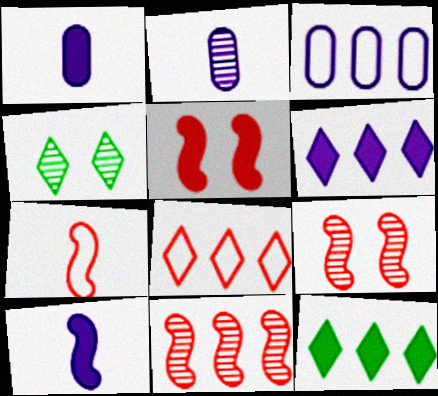[[1, 5, 12], 
[2, 4, 11], 
[3, 11, 12], 
[5, 7, 11]]